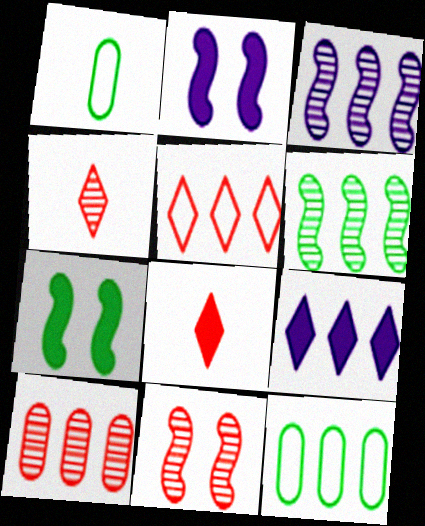[[1, 9, 11], 
[2, 4, 12], 
[4, 10, 11]]